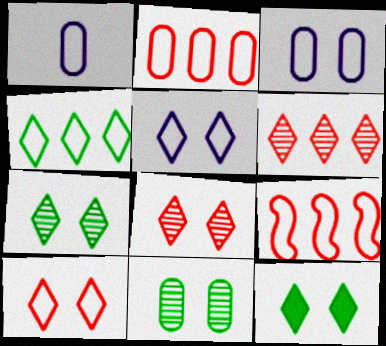[[5, 8, 12]]